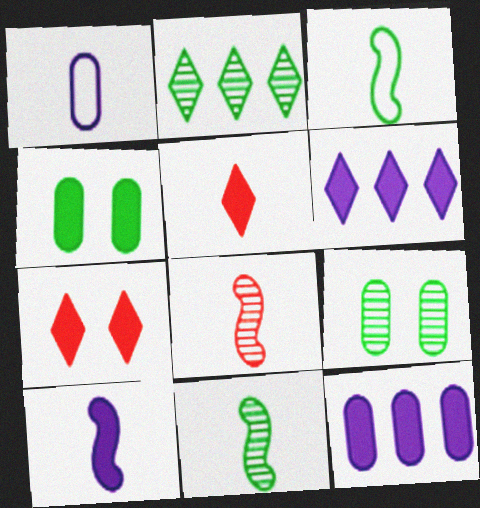[[1, 5, 11], 
[2, 3, 4], 
[2, 9, 11], 
[3, 8, 10]]